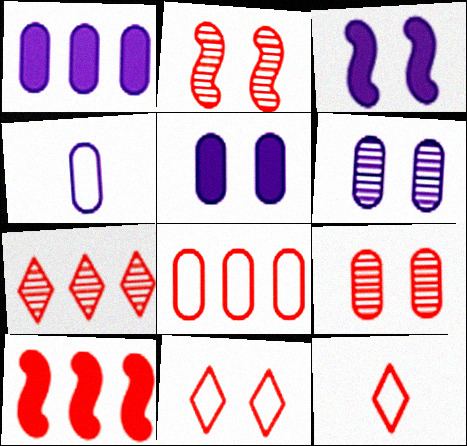[[1, 4, 6], 
[7, 8, 10], 
[9, 10, 12]]